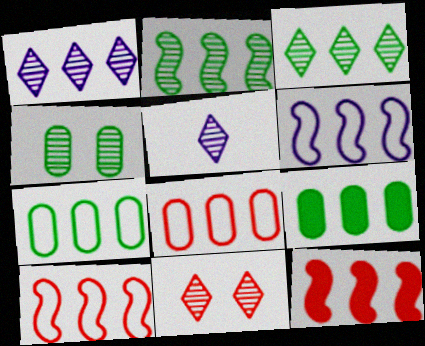[[1, 7, 12], 
[1, 9, 10], 
[2, 6, 12], 
[3, 5, 11]]